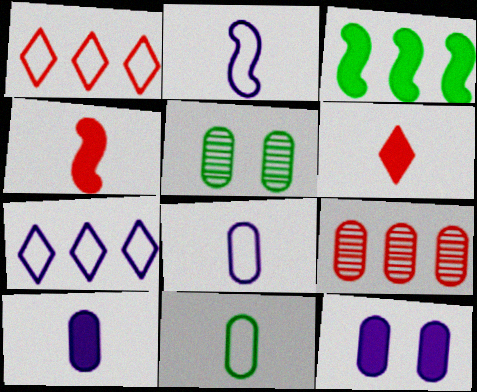[[3, 6, 12], 
[3, 7, 9], 
[4, 5, 7], 
[9, 11, 12]]